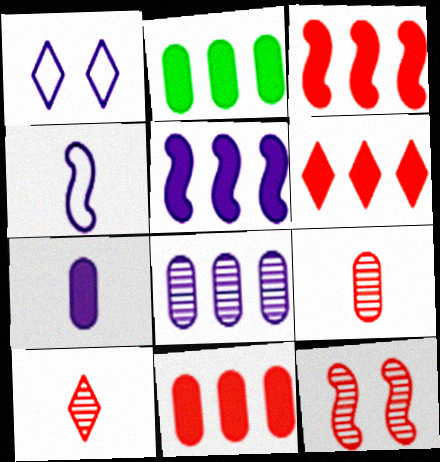[[2, 5, 6], 
[3, 6, 11]]